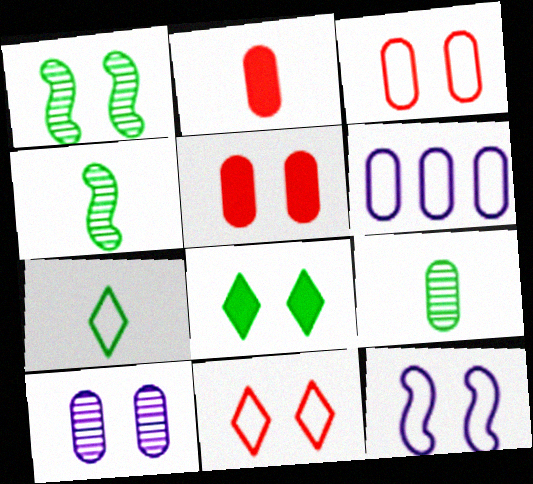[[5, 6, 9]]